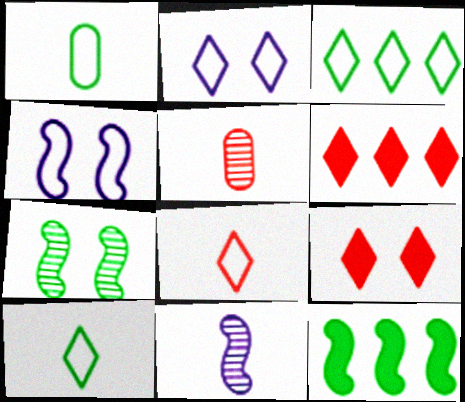[[2, 3, 8], 
[2, 5, 12]]